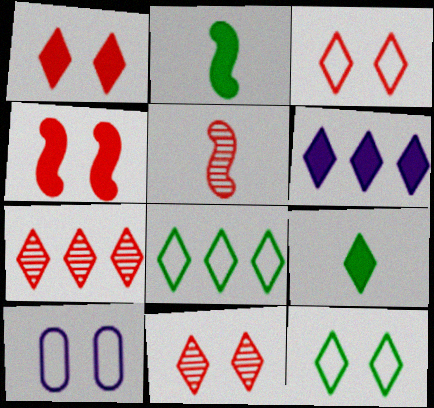[[1, 3, 11], 
[1, 6, 9], 
[2, 7, 10], 
[6, 7, 8]]